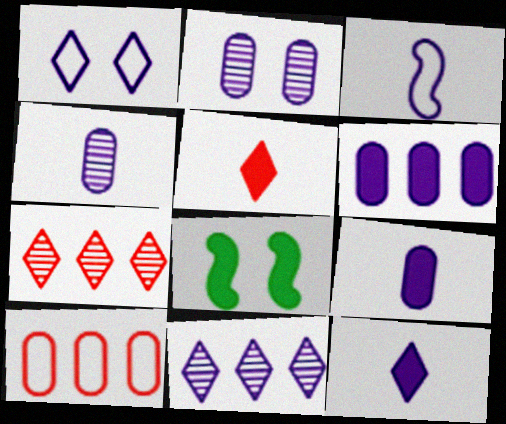[[1, 11, 12], 
[3, 4, 12], 
[5, 6, 8]]